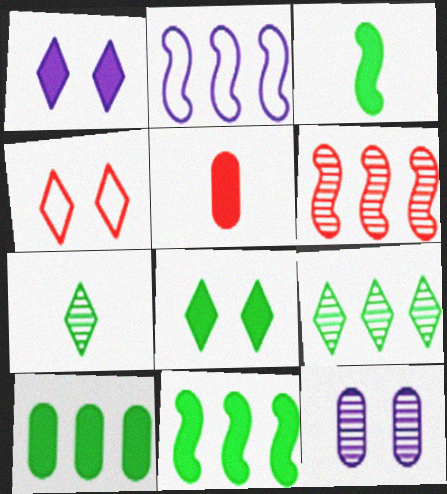[[1, 5, 11], 
[2, 6, 11], 
[3, 8, 10], 
[4, 5, 6], 
[6, 7, 12]]